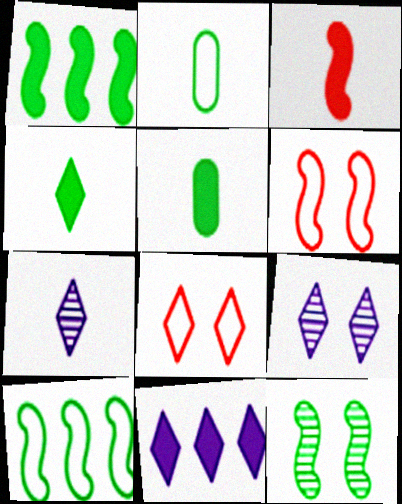[[2, 3, 7]]